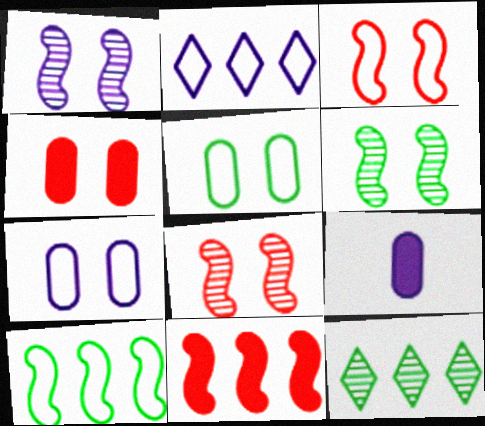[[1, 2, 9], 
[1, 6, 8], 
[3, 9, 12]]